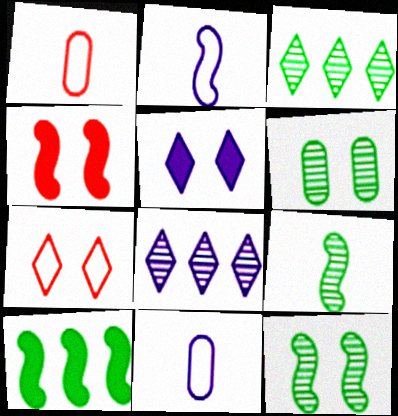[[3, 4, 11], 
[3, 6, 9]]